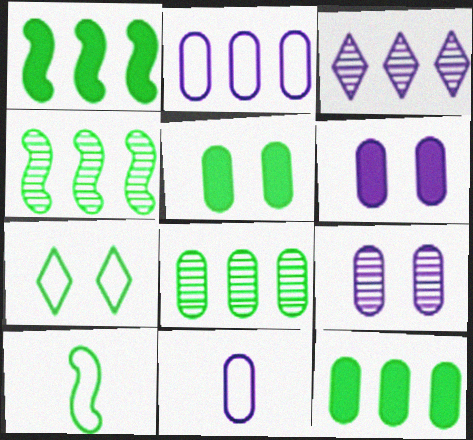[]